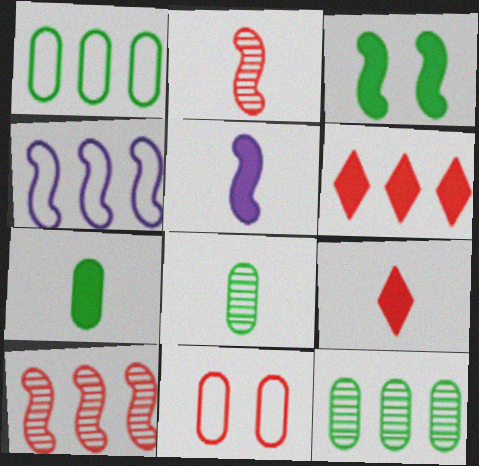[[2, 3, 4], 
[2, 6, 11], 
[4, 6, 12], 
[5, 7, 9], 
[9, 10, 11]]